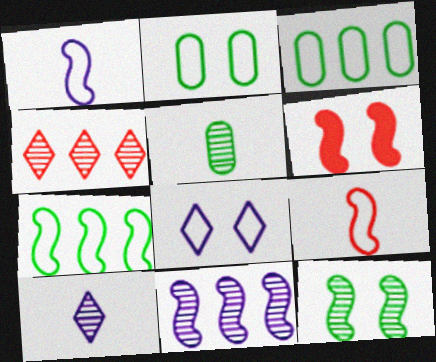[[3, 6, 10], 
[3, 8, 9]]